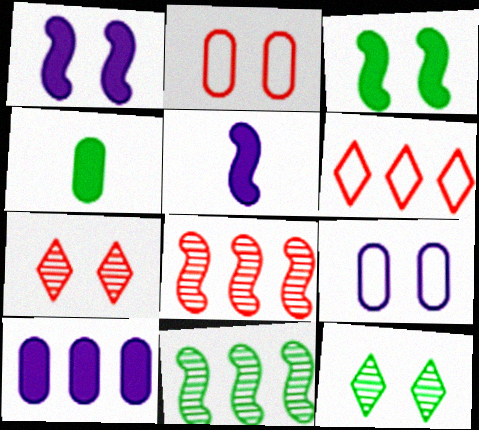[[1, 2, 12], 
[3, 7, 9], 
[6, 10, 11]]